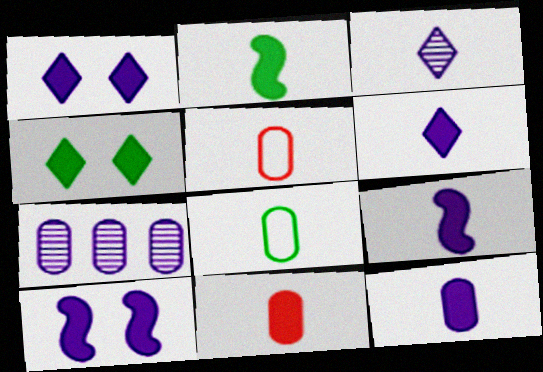[[2, 3, 5], 
[2, 6, 11], 
[6, 9, 12]]